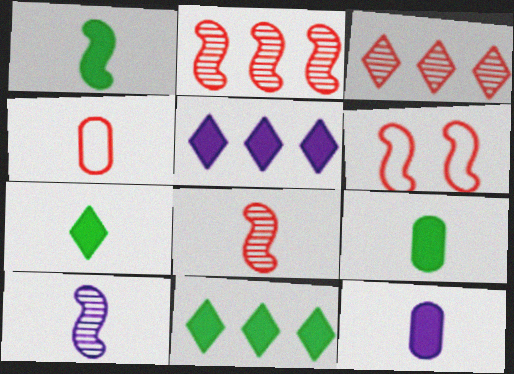[[1, 7, 9], 
[4, 7, 10]]